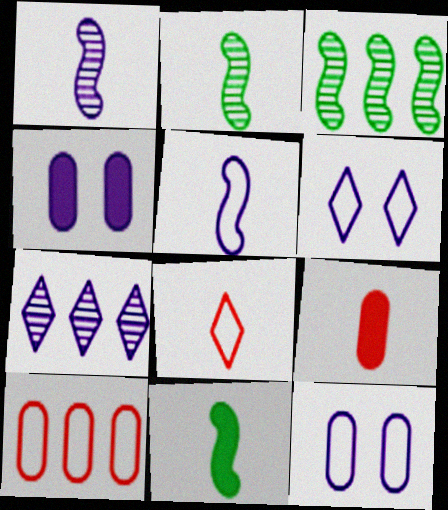[[3, 4, 8], 
[3, 6, 9], 
[4, 5, 7]]